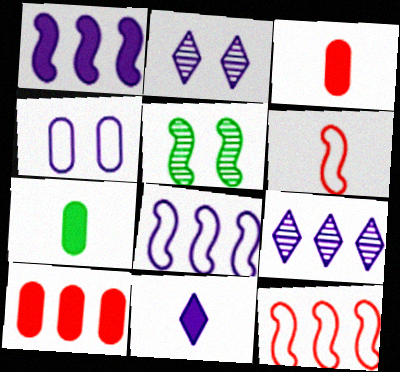[[1, 5, 6], 
[2, 7, 12]]